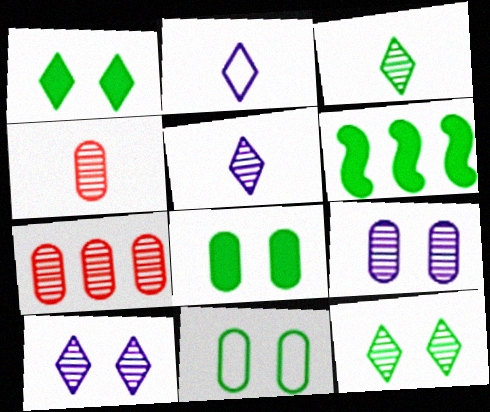[[3, 6, 11]]